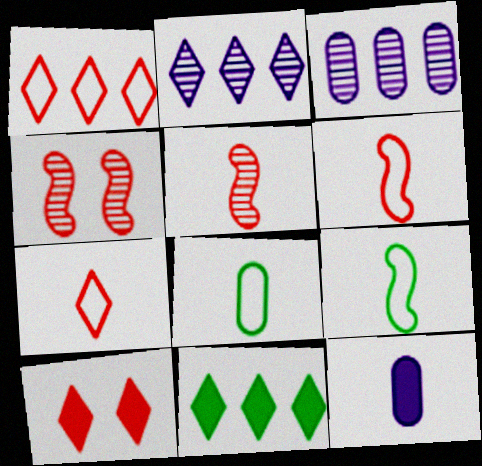[[1, 2, 11], 
[3, 9, 10]]